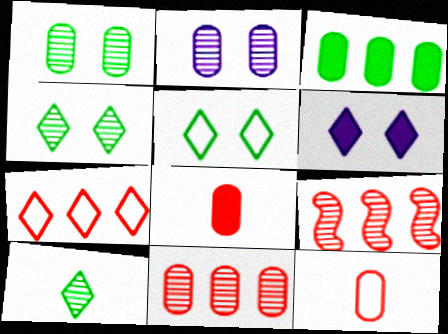[[2, 3, 12], 
[2, 9, 10], 
[6, 7, 10]]